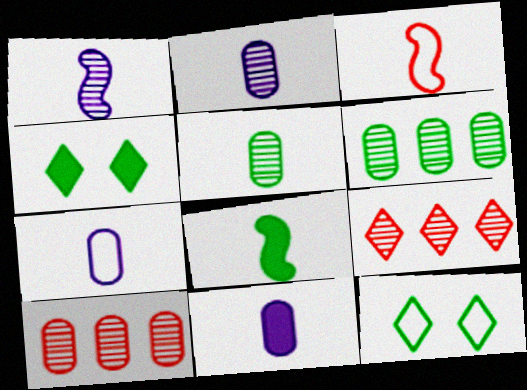[[1, 3, 8], 
[2, 7, 11], 
[6, 8, 12]]